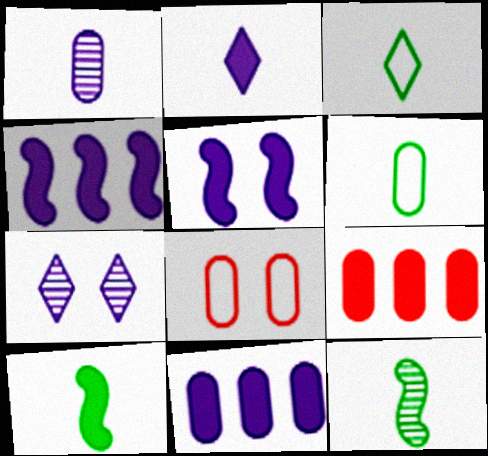[[2, 5, 11]]